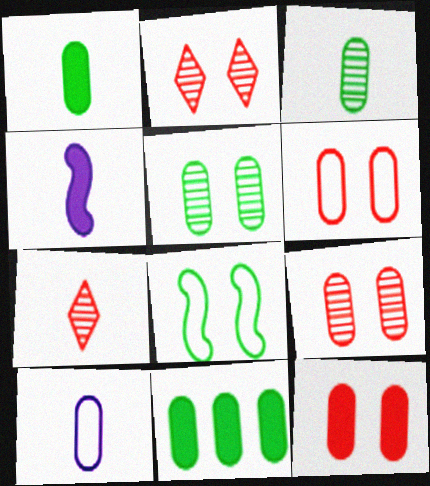[[6, 9, 12], 
[9, 10, 11]]